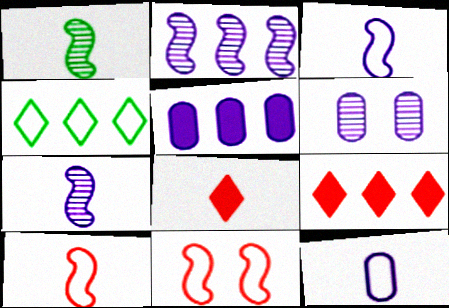[[1, 8, 12], 
[4, 11, 12], 
[5, 6, 12]]